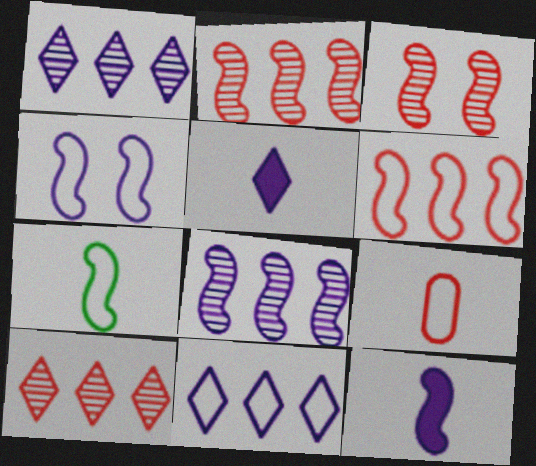[[4, 6, 7], 
[4, 8, 12]]